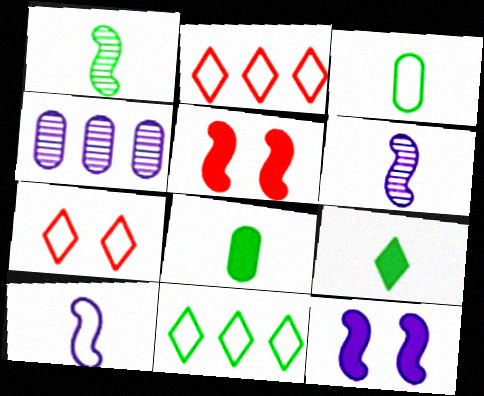[[1, 3, 9]]